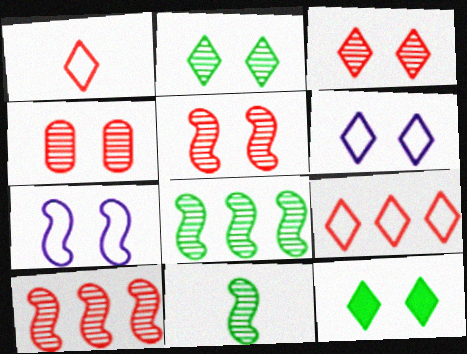[[3, 4, 5], 
[3, 6, 12], 
[4, 7, 12]]